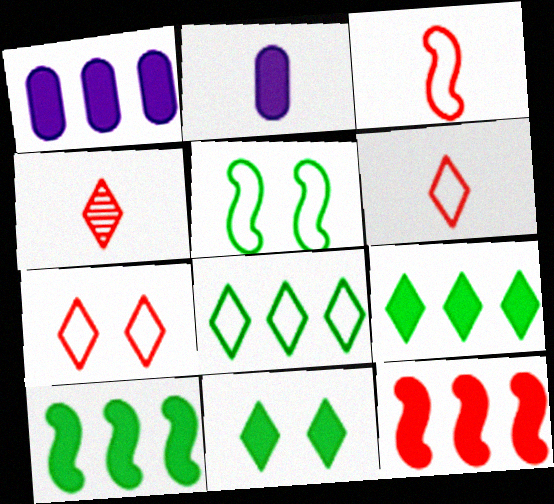[[1, 4, 5], 
[1, 9, 12], 
[2, 11, 12]]